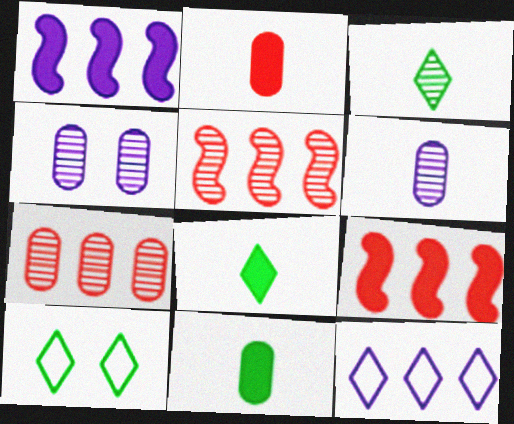[[3, 4, 5], 
[6, 9, 10]]